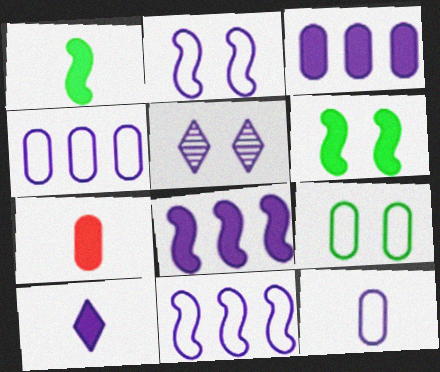[[1, 7, 10], 
[5, 8, 12]]